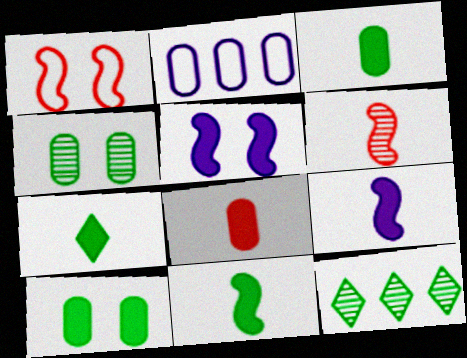[[2, 4, 8], 
[3, 7, 11], 
[7, 8, 9]]